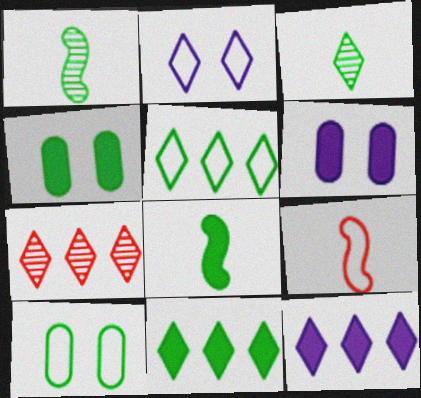[[1, 4, 5], 
[1, 10, 11], 
[4, 8, 11], 
[5, 7, 12]]